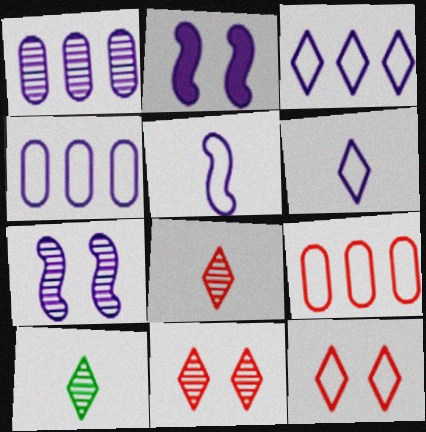[[1, 2, 6], 
[2, 9, 10]]